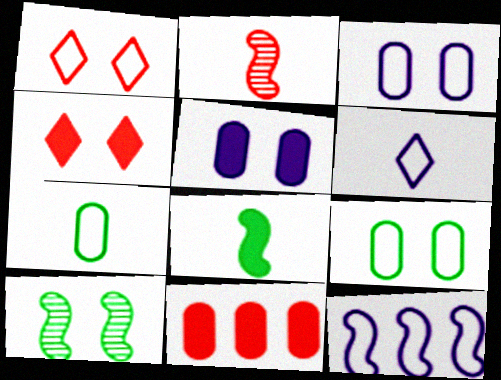[[1, 2, 11], 
[1, 5, 10], 
[1, 7, 12], 
[3, 4, 10], 
[3, 6, 12], 
[6, 10, 11]]